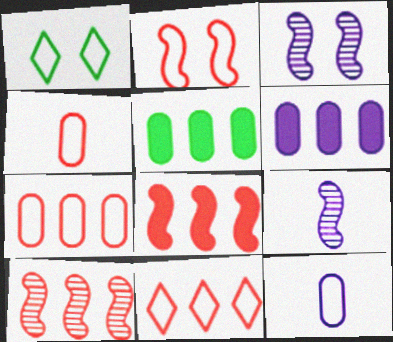[[2, 4, 11]]